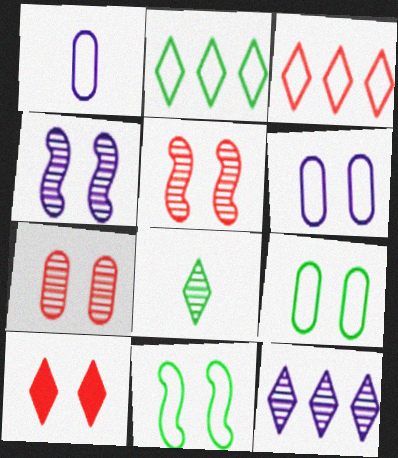[[1, 3, 11], 
[4, 9, 10]]